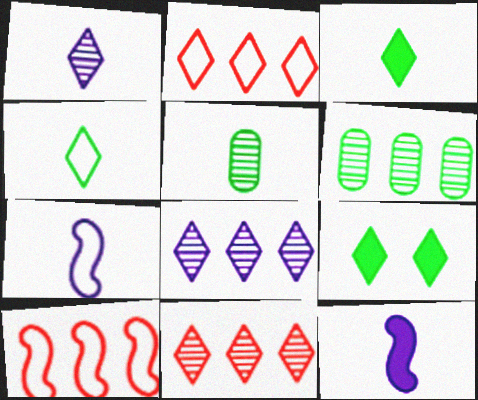[[1, 2, 9]]